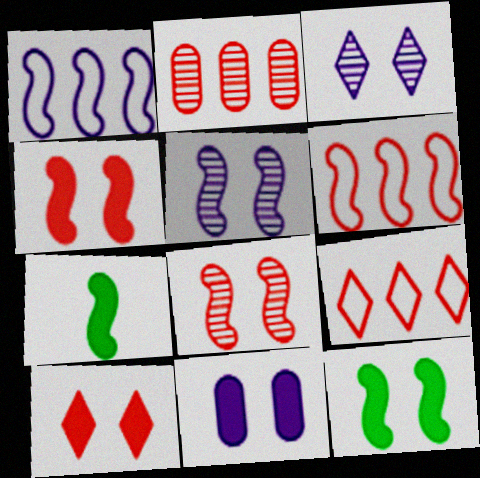[[1, 7, 8], 
[5, 6, 7], 
[10, 11, 12]]